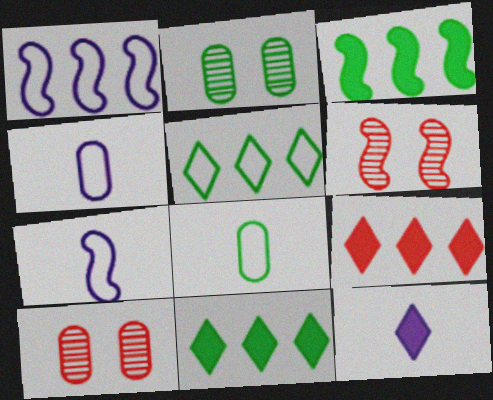[[2, 7, 9], 
[3, 6, 7], 
[4, 6, 11], 
[7, 10, 11]]